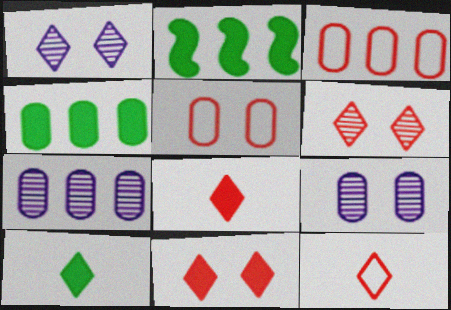[[2, 9, 12], 
[3, 4, 7]]